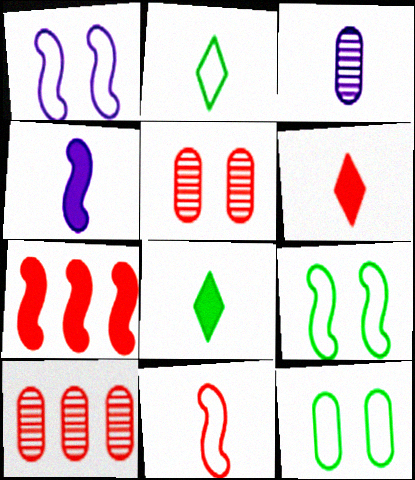[[1, 8, 10], 
[3, 8, 11]]